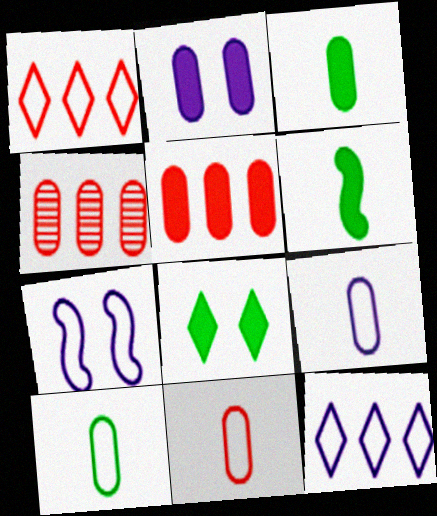[[1, 7, 10], 
[2, 3, 5], 
[2, 4, 10], 
[7, 9, 12], 
[9, 10, 11]]